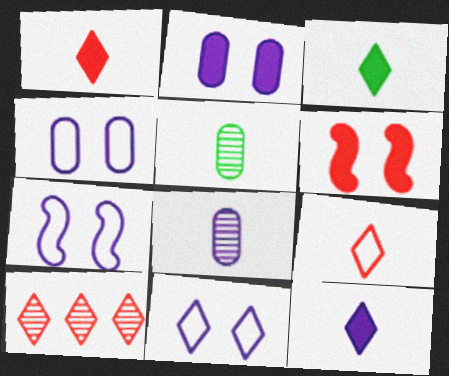[[1, 3, 12], 
[3, 10, 11], 
[4, 7, 11]]